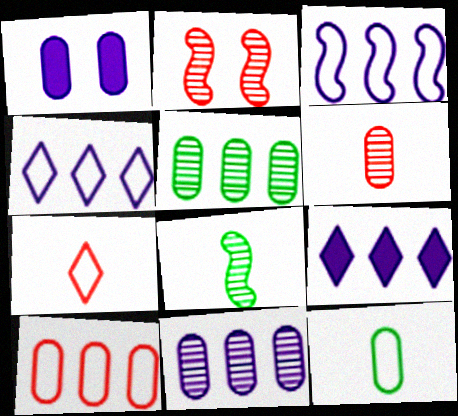[[2, 9, 12], 
[3, 9, 11]]